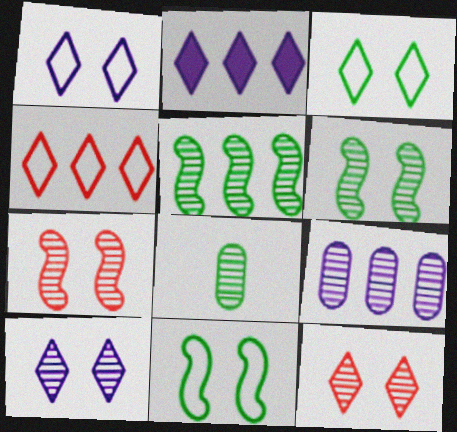[]